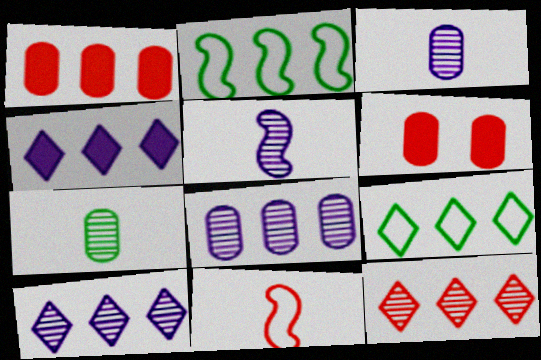[[1, 2, 10], 
[4, 9, 12], 
[5, 6, 9], 
[6, 11, 12]]